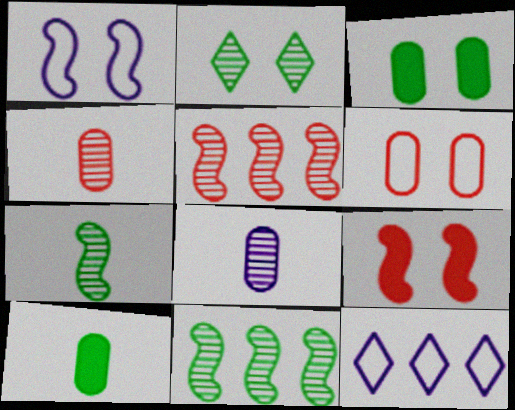[[2, 5, 8]]